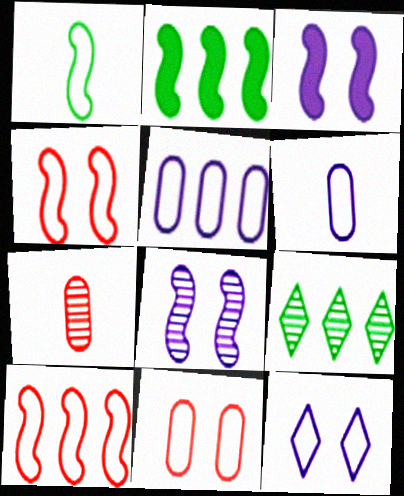[[2, 7, 12], 
[7, 8, 9]]